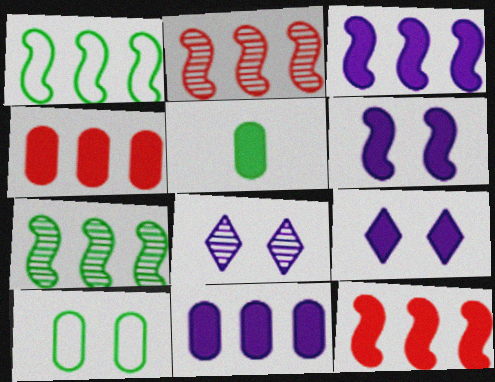[[1, 2, 3], 
[5, 9, 12]]